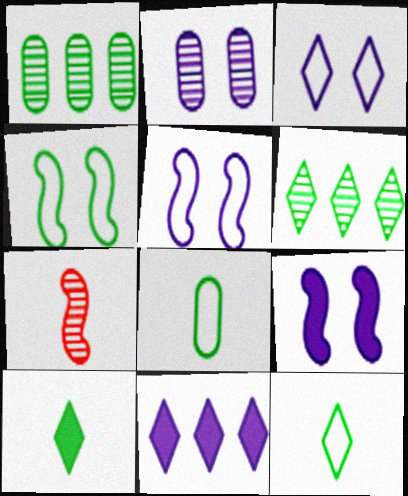[[1, 4, 10], 
[2, 3, 9], 
[2, 6, 7]]